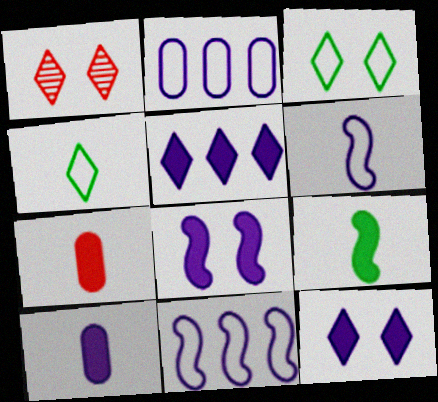[[1, 2, 9], 
[1, 3, 12], 
[1, 4, 5], 
[5, 8, 10]]